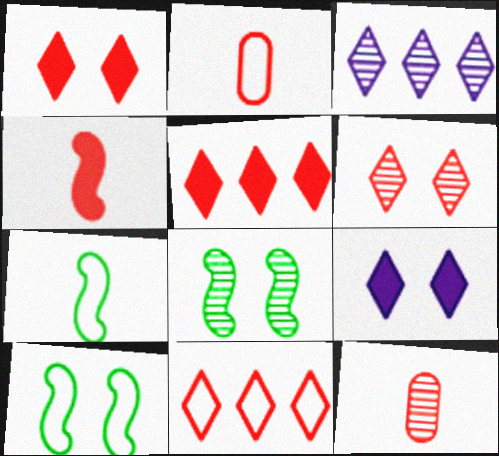[[3, 8, 12]]